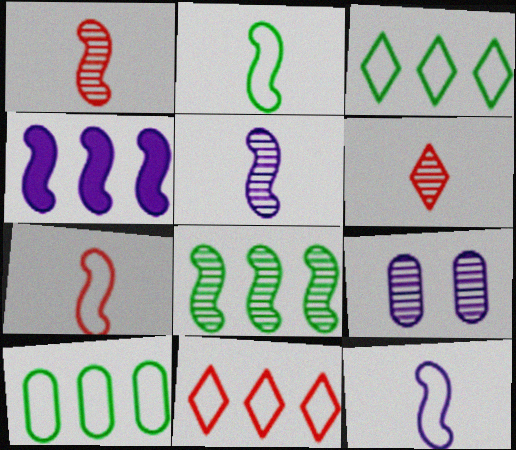[[2, 7, 12], 
[6, 8, 9]]